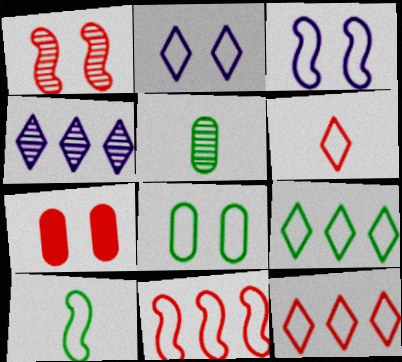[[1, 4, 5], 
[2, 6, 9], 
[3, 10, 11], 
[4, 7, 10], 
[8, 9, 10]]